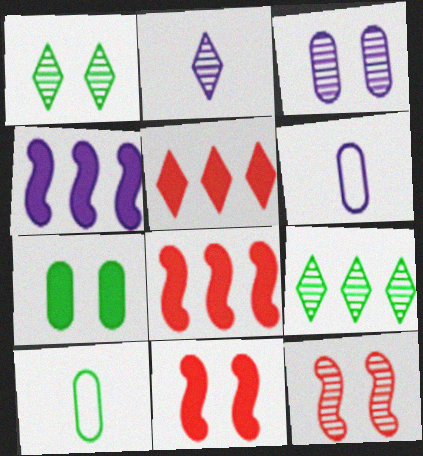[[1, 3, 12], 
[1, 6, 8], 
[6, 9, 11]]